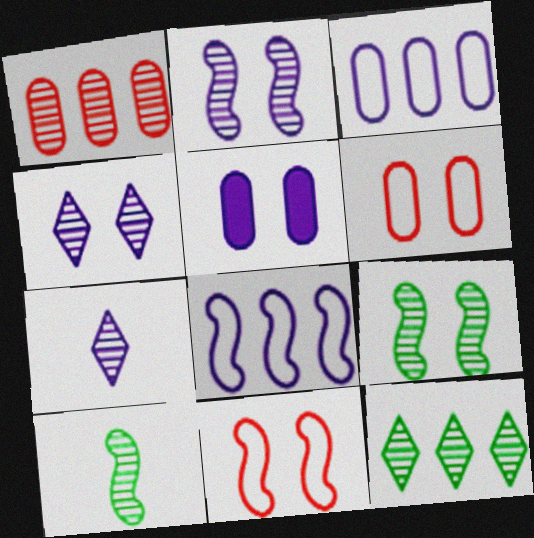[[1, 4, 10], 
[1, 7, 9], 
[5, 7, 8]]